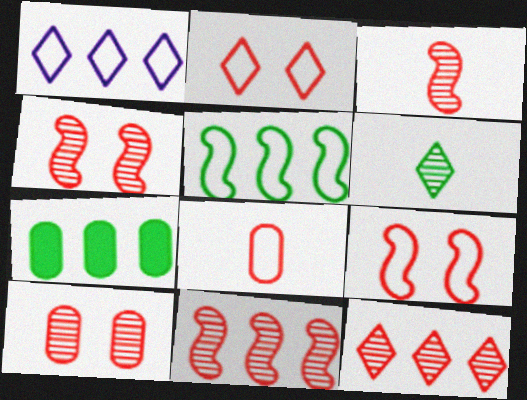[[1, 7, 11], 
[3, 4, 11], 
[3, 10, 12]]